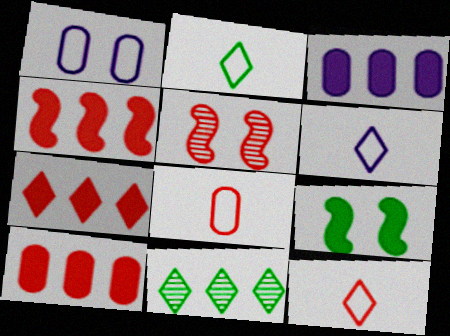[[2, 3, 5], 
[2, 6, 12], 
[4, 7, 10], 
[5, 7, 8], 
[5, 10, 12]]